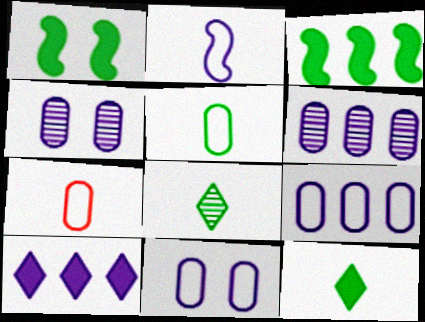[[2, 4, 10]]